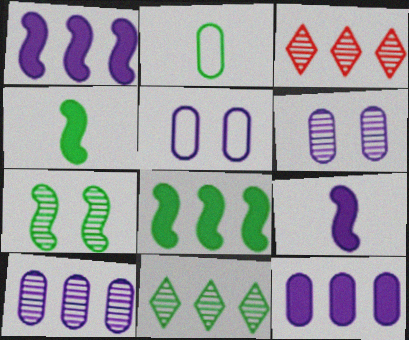[[3, 4, 5]]